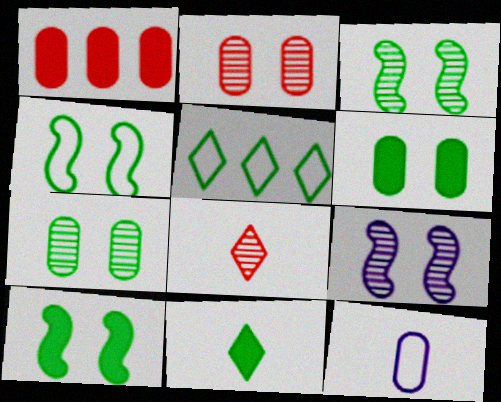[[1, 7, 12], 
[3, 4, 10]]